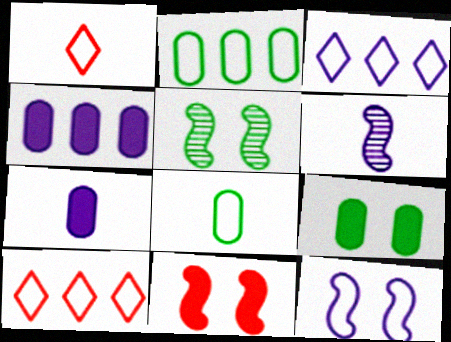[[1, 2, 12], 
[1, 4, 5], 
[5, 7, 10], 
[5, 11, 12], 
[6, 9, 10], 
[8, 10, 12]]